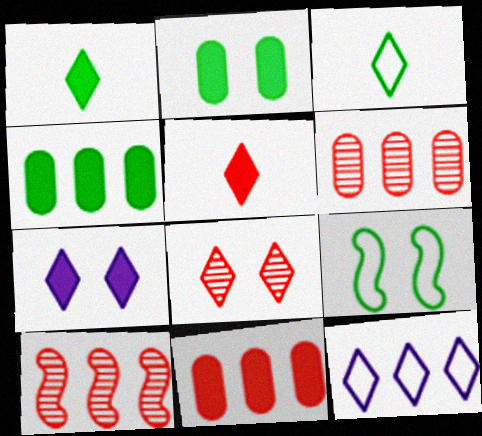[[1, 8, 12], 
[4, 10, 12]]